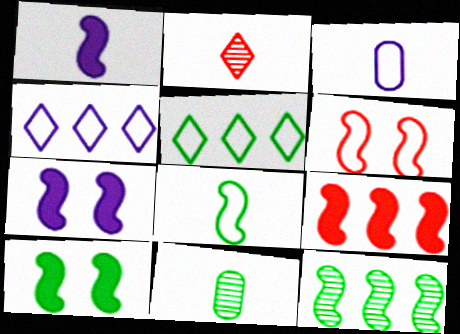[[1, 6, 12], 
[1, 9, 10], 
[3, 5, 6], 
[5, 10, 11], 
[8, 10, 12]]